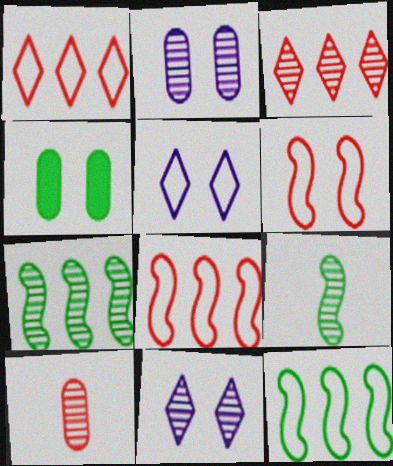[[2, 3, 9], 
[4, 6, 11], 
[7, 10, 11]]